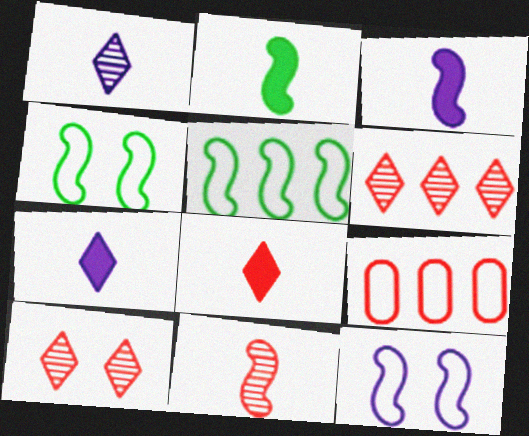[]